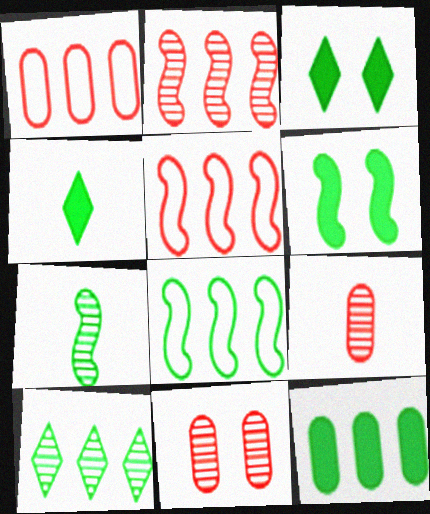[[4, 6, 12], 
[6, 7, 8], 
[8, 10, 12]]